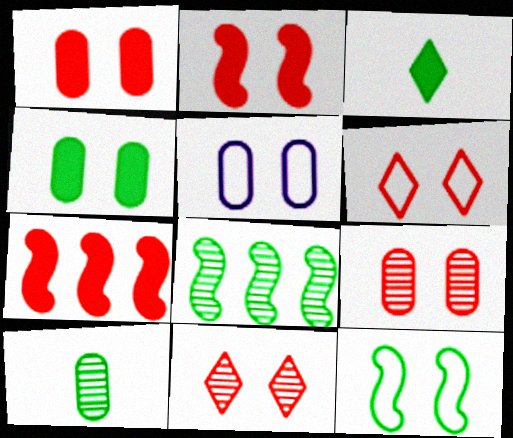[[2, 6, 9], 
[4, 5, 9], 
[5, 6, 12]]